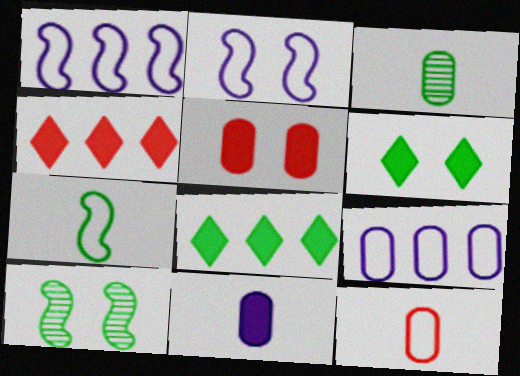[[2, 3, 4], 
[3, 5, 9], 
[3, 11, 12]]